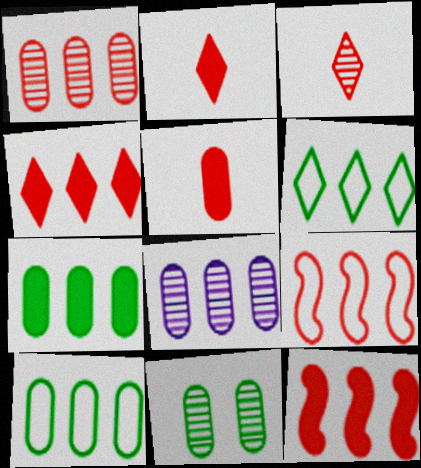[[1, 4, 9], 
[6, 8, 12]]